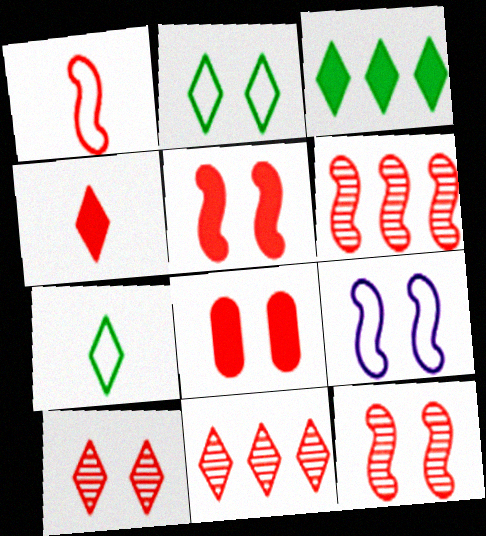[[1, 5, 6], 
[1, 8, 11]]